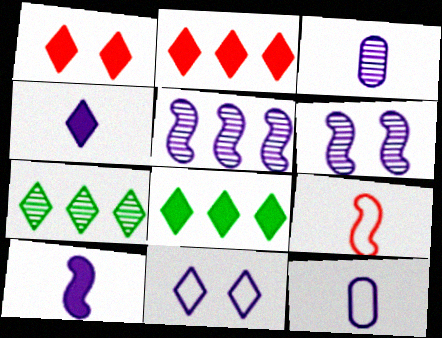[[1, 4, 8]]